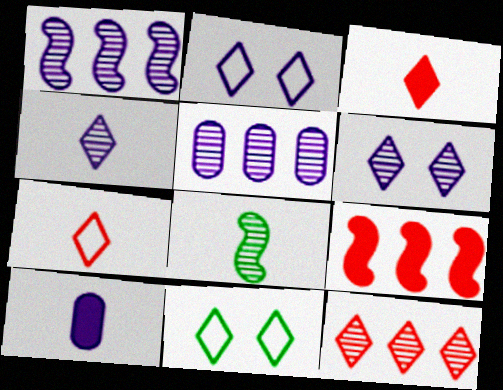[[1, 2, 10], 
[7, 8, 10]]